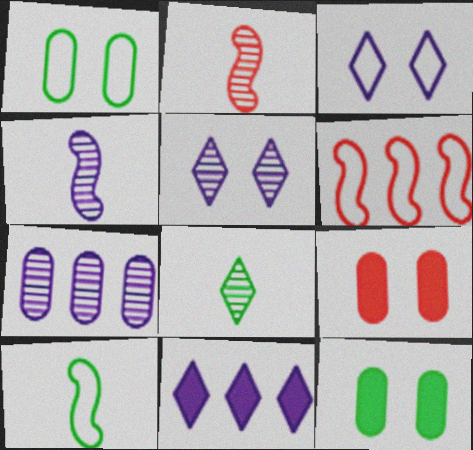[[1, 2, 11], 
[4, 5, 7]]